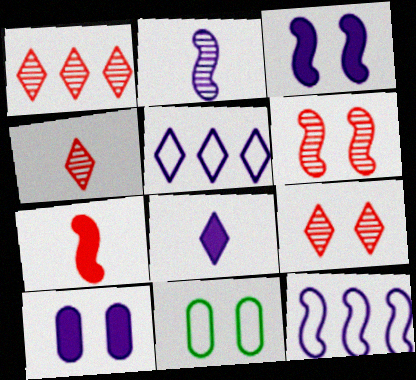[[1, 4, 9], 
[2, 3, 12], 
[2, 5, 10], 
[3, 9, 11]]